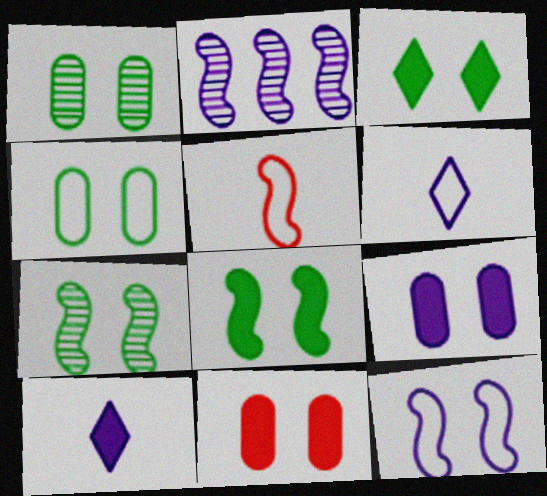[[2, 5, 8], 
[2, 6, 9], 
[3, 4, 7]]